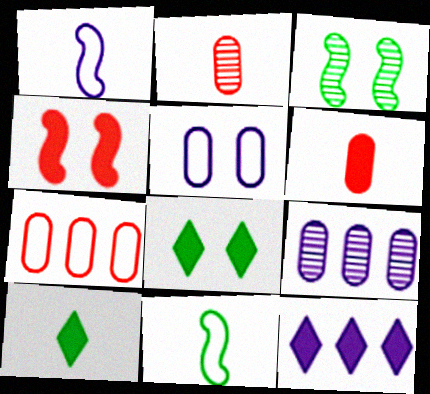[[1, 2, 10]]